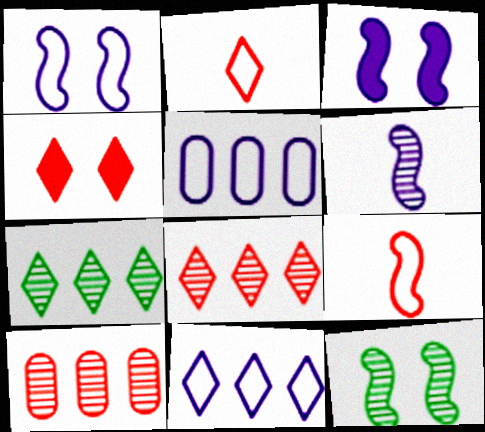[[2, 4, 8], 
[4, 9, 10]]